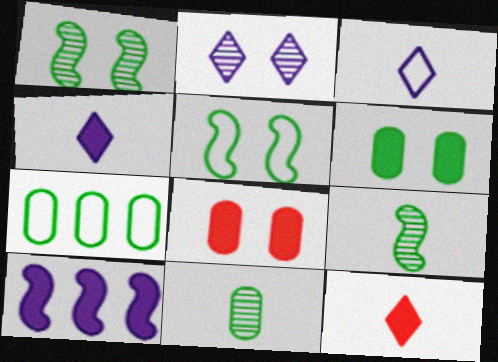[[2, 5, 8], 
[6, 7, 11], 
[6, 10, 12]]